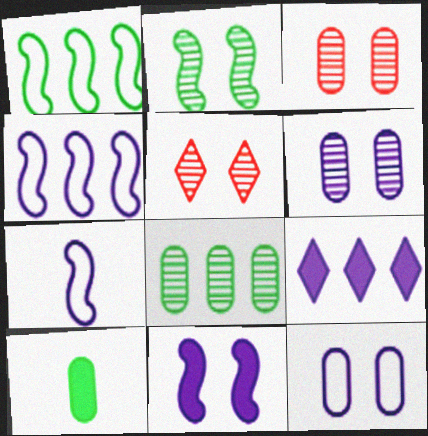[[2, 5, 6], 
[4, 5, 10], 
[6, 7, 9]]